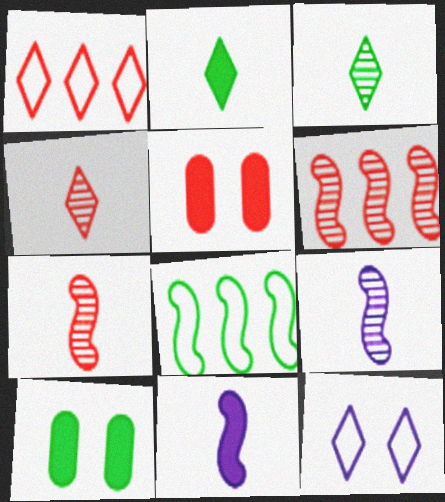[[1, 5, 7], 
[1, 9, 10], 
[3, 8, 10]]